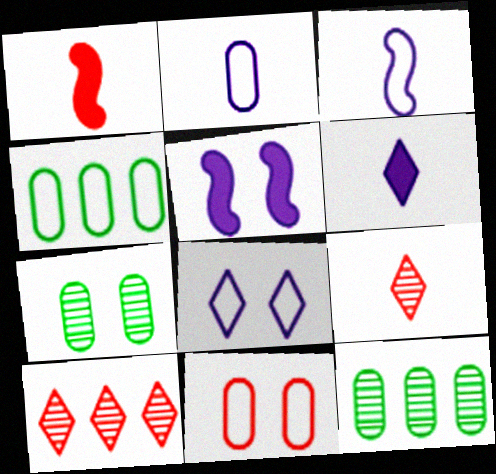[[1, 8, 12], 
[1, 10, 11], 
[2, 4, 11], 
[4, 5, 9]]